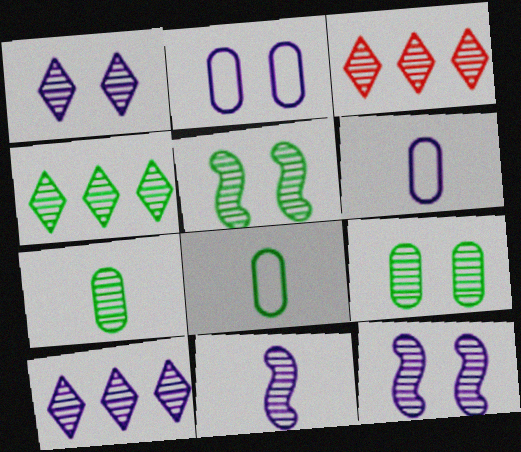[[3, 4, 10], 
[3, 7, 12], 
[3, 9, 11], 
[4, 5, 7]]